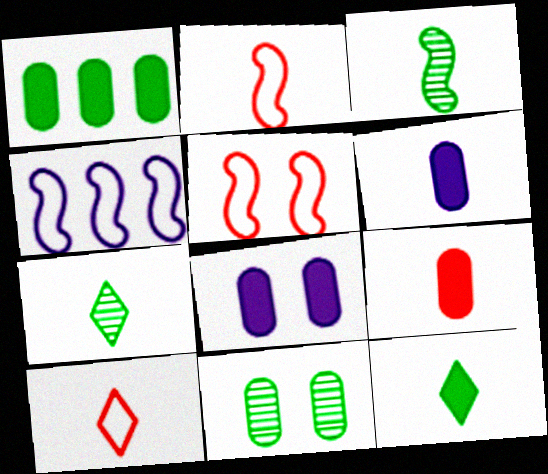[[1, 8, 9], 
[2, 6, 7], 
[3, 6, 10]]